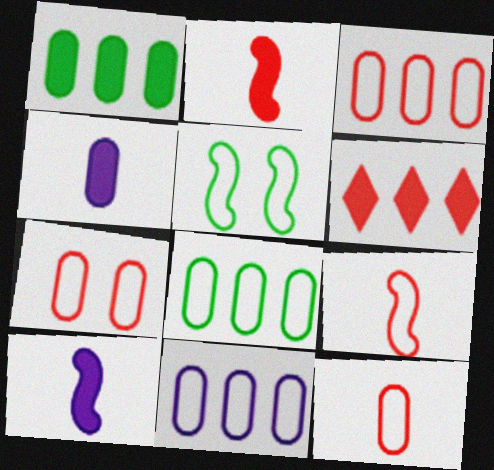[[3, 7, 12], 
[3, 8, 11]]